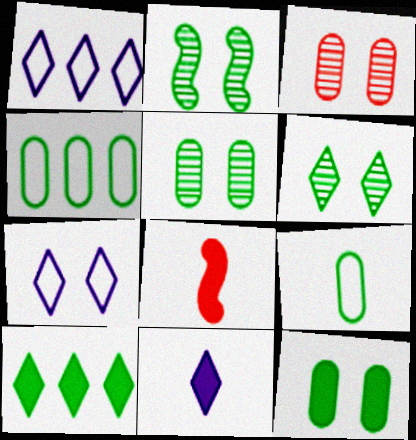[[1, 5, 8], 
[2, 5, 6], 
[2, 9, 10]]